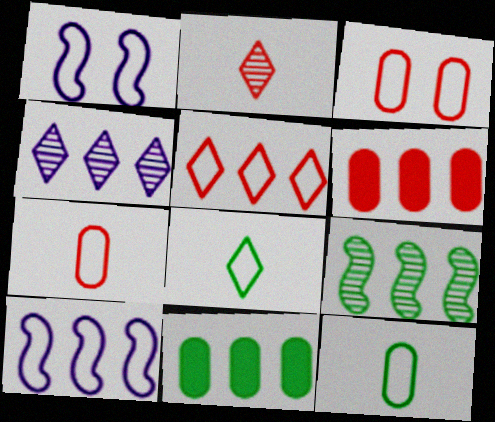[[1, 2, 11], 
[1, 5, 12], 
[3, 8, 10]]